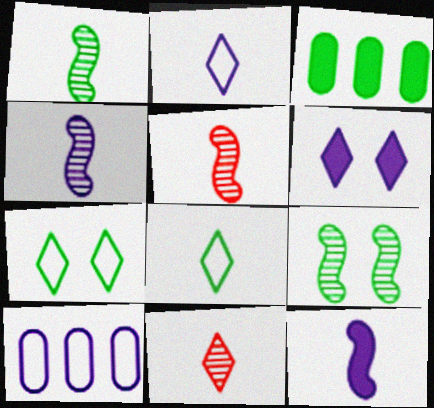[[1, 3, 7], 
[1, 4, 5], 
[3, 8, 9], 
[4, 6, 10]]